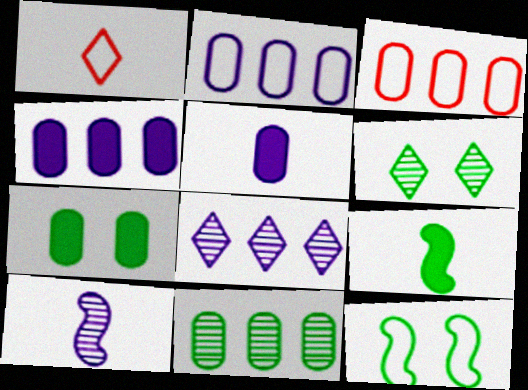[[1, 2, 12], 
[3, 4, 11], 
[6, 7, 12]]